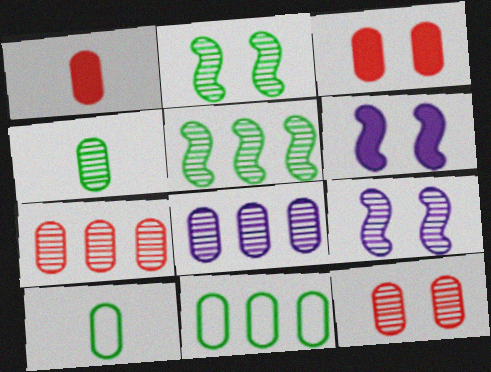[[3, 8, 10], 
[4, 8, 12]]